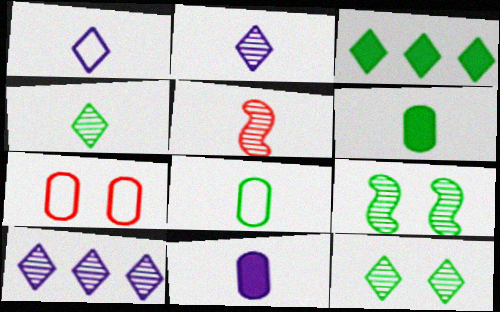[[1, 5, 6], 
[3, 8, 9]]